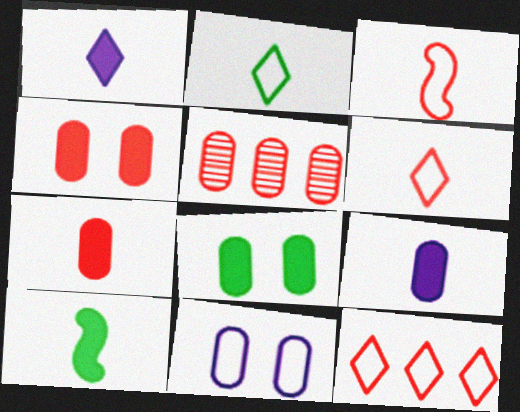[[1, 7, 10]]